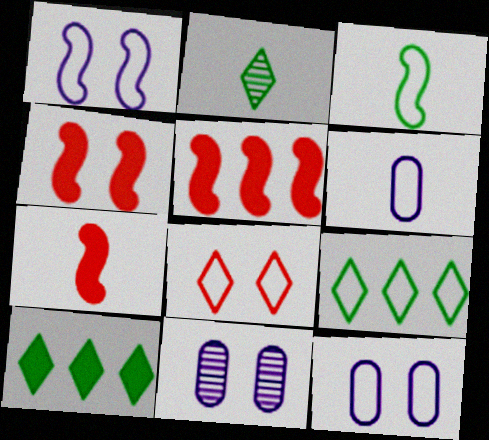[[2, 5, 12], 
[2, 6, 7], 
[4, 5, 7], 
[7, 9, 11]]